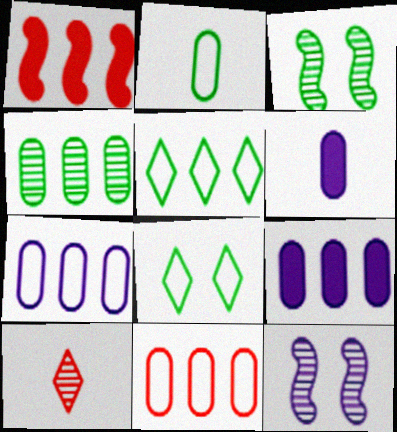[[4, 9, 11], 
[4, 10, 12]]